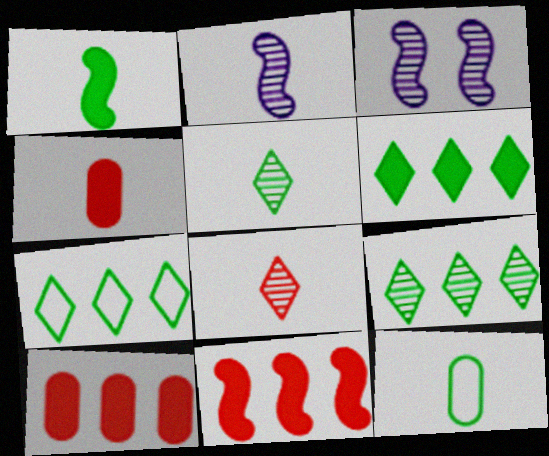[[1, 5, 12], 
[3, 4, 7], 
[6, 7, 9]]